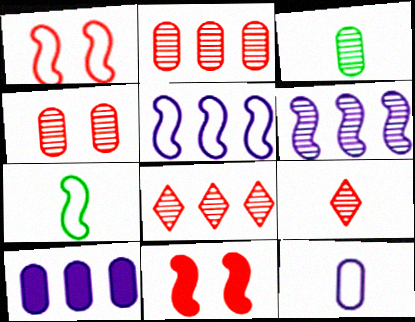[[1, 5, 7], 
[6, 7, 11]]